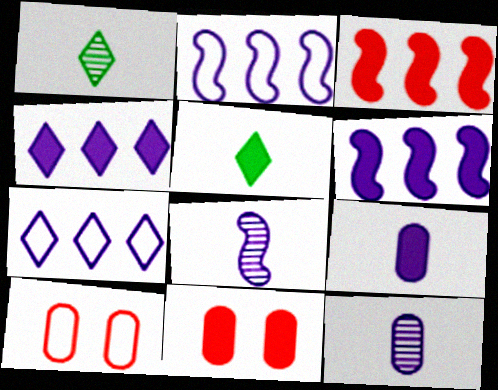[[1, 2, 11], 
[1, 6, 10], 
[5, 6, 11]]